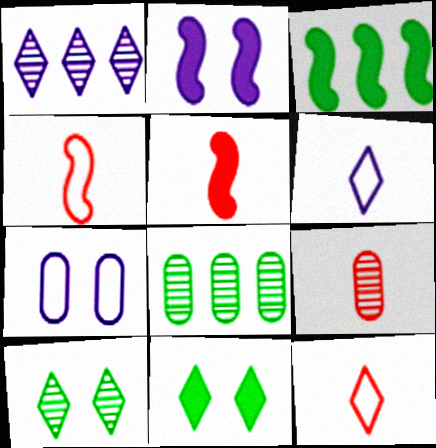[[1, 11, 12], 
[2, 3, 5], 
[2, 8, 12], 
[5, 9, 12]]